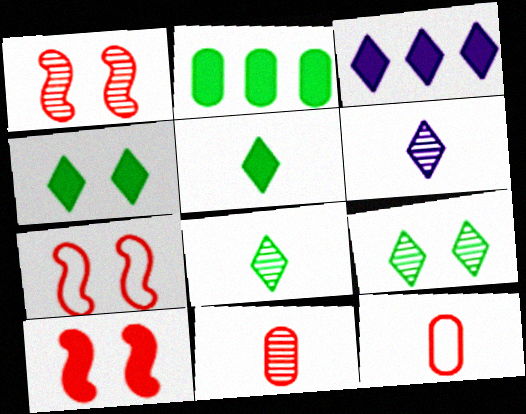[[1, 7, 10], 
[2, 6, 7]]